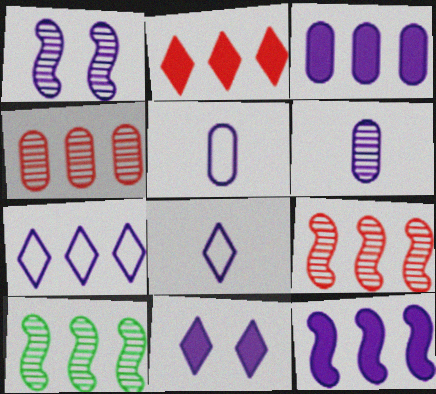[[1, 3, 8]]